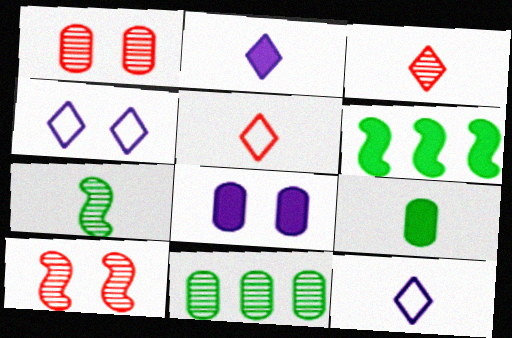[[1, 6, 12]]